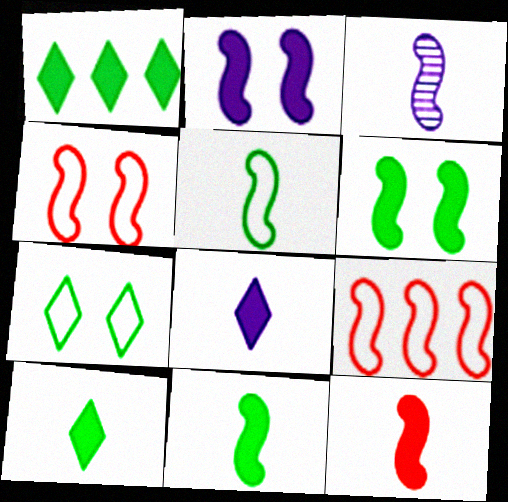[[3, 5, 12], 
[3, 6, 9]]